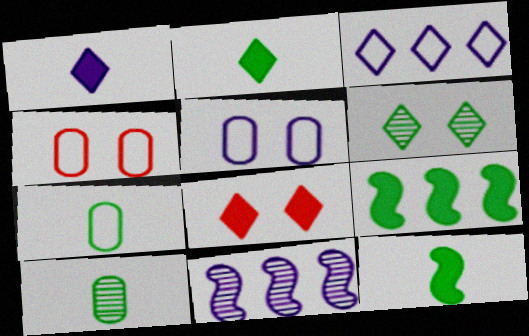[[1, 5, 11], 
[2, 4, 11], 
[6, 7, 9], 
[7, 8, 11]]